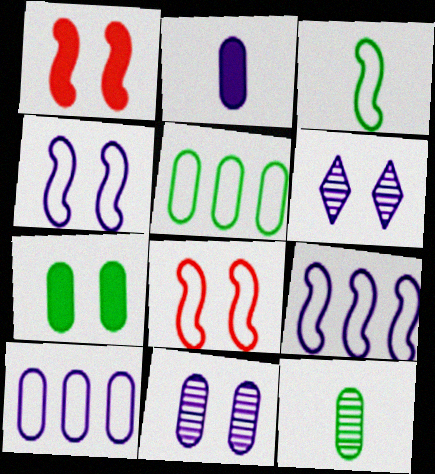[[2, 6, 9], 
[2, 10, 11], 
[3, 8, 9], 
[5, 7, 12], 
[6, 7, 8]]